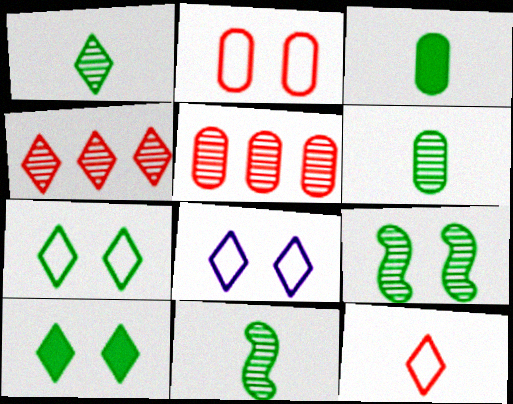[[1, 6, 11]]